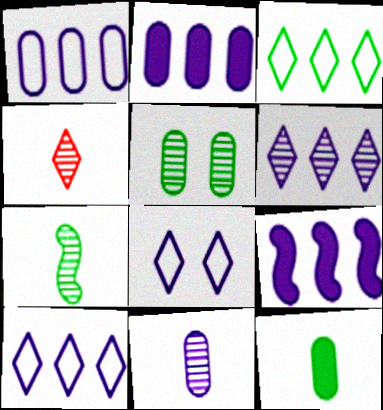[[1, 6, 9], 
[4, 7, 11], 
[8, 9, 11]]